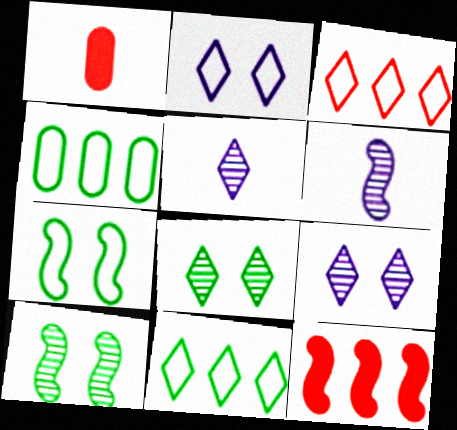[[6, 7, 12]]